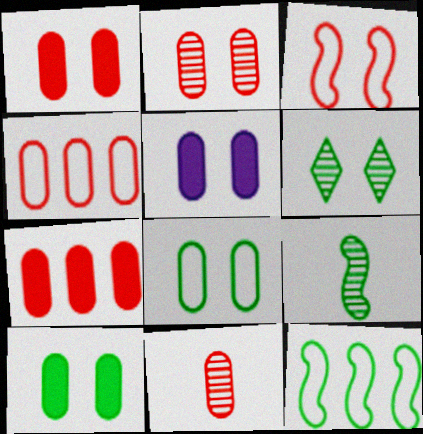[[1, 4, 11], 
[1, 5, 10], 
[2, 5, 8], 
[3, 5, 6]]